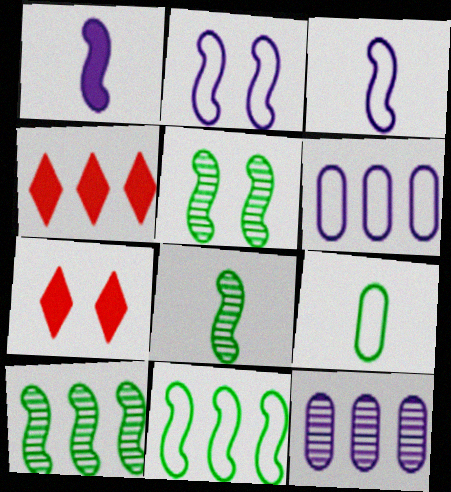[[4, 6, 10], 
[4, 11, 12], 
[5, 8, 10], 
[6, 7, 8]]